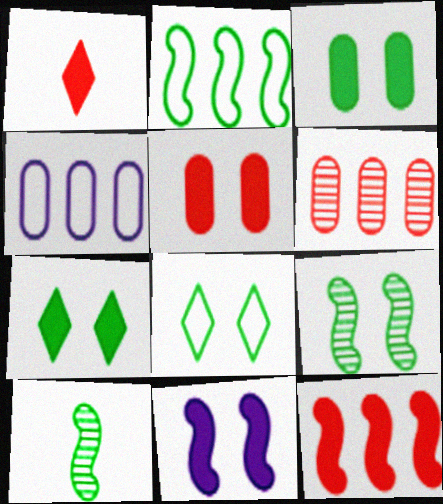[[1, 4, 9], 
[1, 5, 12], 
[3, 8, 9], 
[5, 7, 11]]